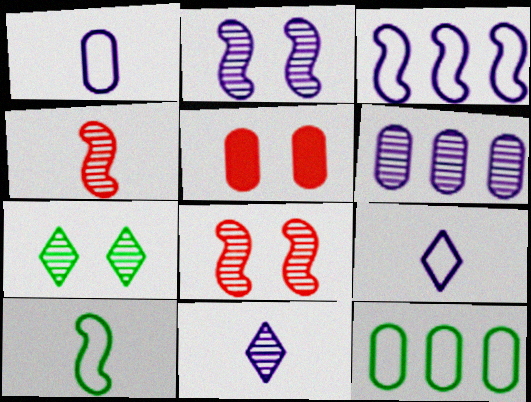[[2, 6, 11], 
[4, 6, 7]]